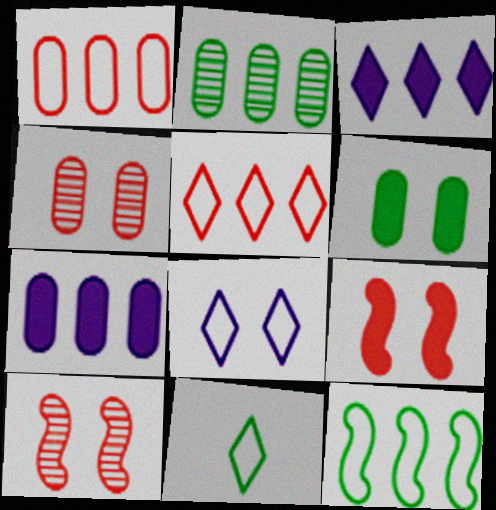[[1, 2, 7], 
[5, 8, 11], 
[6, 8, 10], 
[7, 10, 11]]